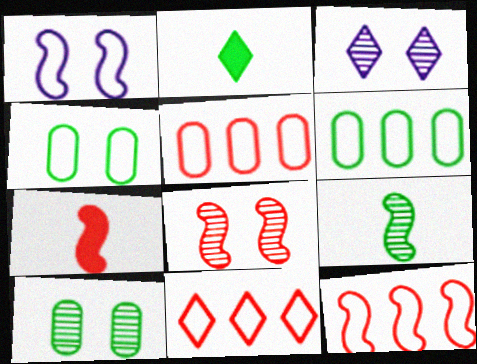[[2, 3, 11], 
[3, 6, 7], 
[3, 8, 10], 
[5, 11, 12], 
[7, 8, 12]]